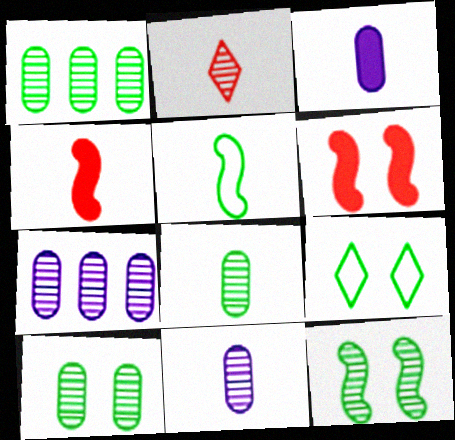[[1, 8, 10], 
[2, 3, 5], 
[2, 7, 12], 
[4, 7, 9]]